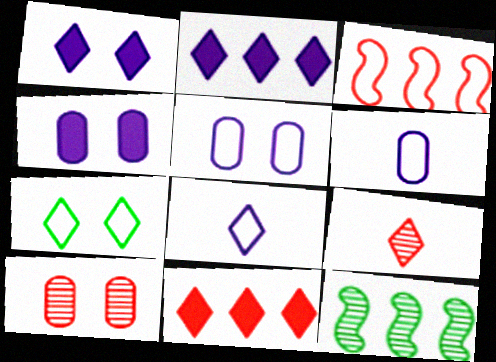[[2, 7, 9], 
[3, 6, 7]]